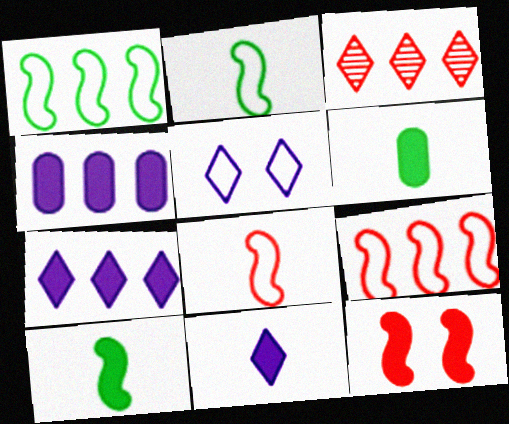[[1, 3, 4], 
[6, 7, 12]]